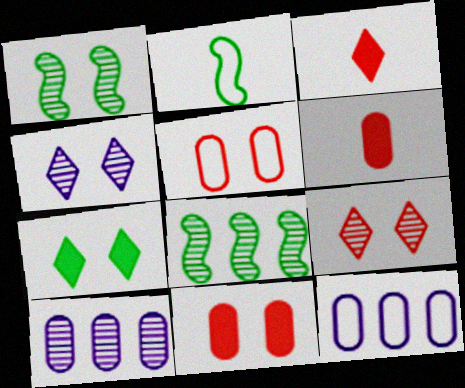[[1, 3, 12]]